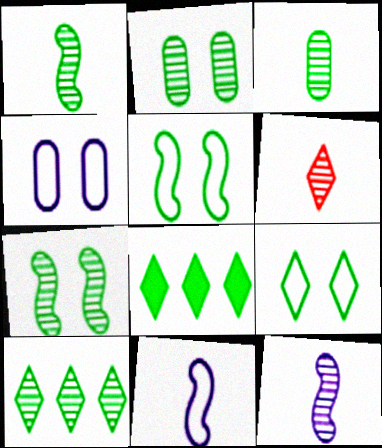[[1, 2, 10], 
[3, 5, 8], 
[3, 6, 12], 
[3, 7, 10]]